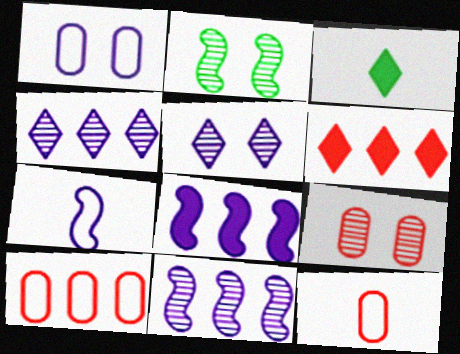[[2, 5, 9]]